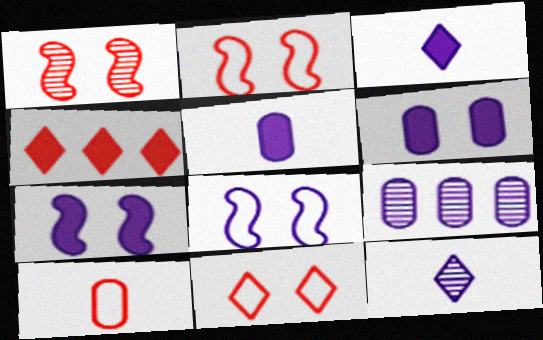[[1, 4, 10], 
[3, 8, 9]]